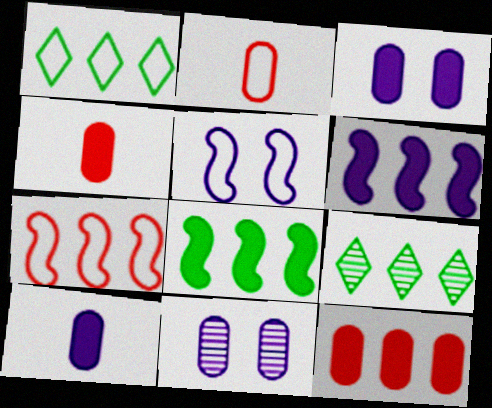[[1, 2, 5], 
[4, 5, 9]]